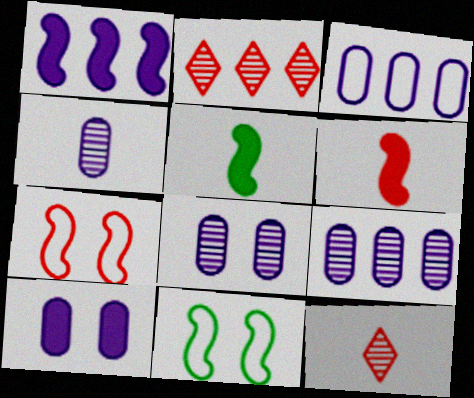[[3, 4, 10], 
[4, 8, 9]]